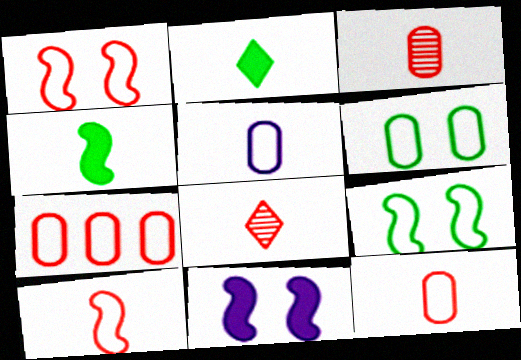[[4, 5, 8], 
[5, 6, 7]]